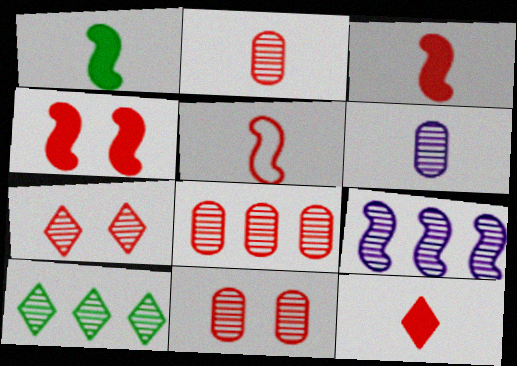[[2, 5, 12], 
[2, 8, 11], 
[8, 9, 10]]